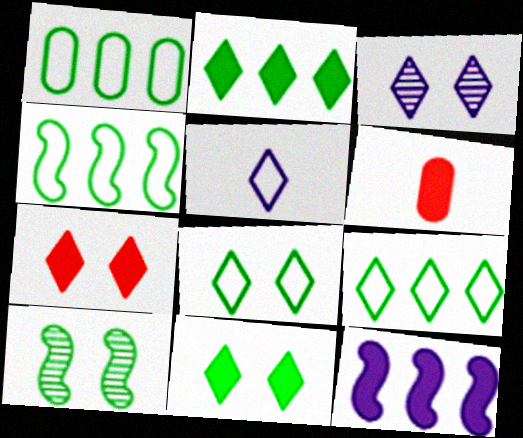[[1, 4, 9], 
[3, 4, 6], 
[3, 7, 8], 
[6, 11, 12]]